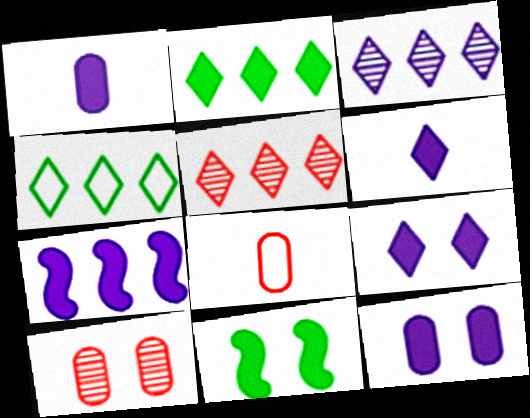[[1, 7, 9], 
[3, 8, 11], 
[6, 7, 12]]